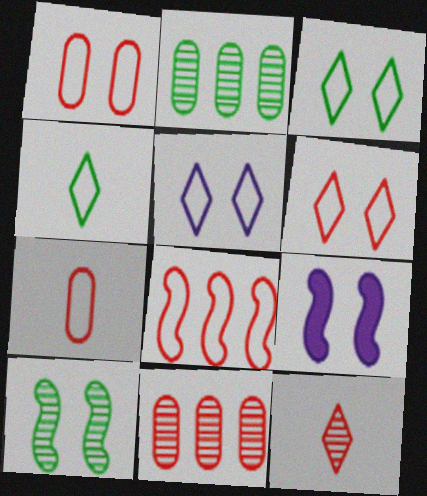[[3, 5, 6], 
[4, 9, 11], 
[6, 7, 8]]